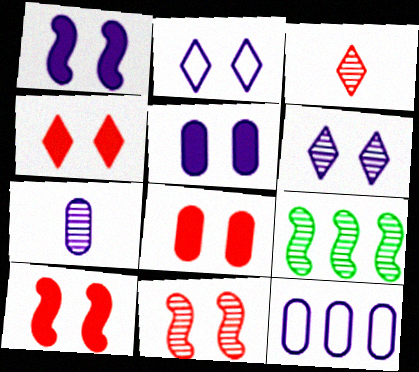[[4, 8, 10], 
[5, 7, 12]]